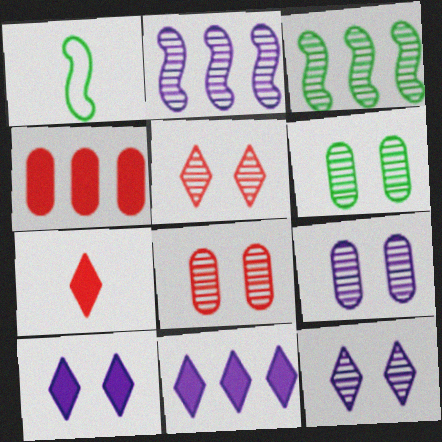[[1, 4, 12], 
[1, 8, 11], 
[6, 8, 9]]